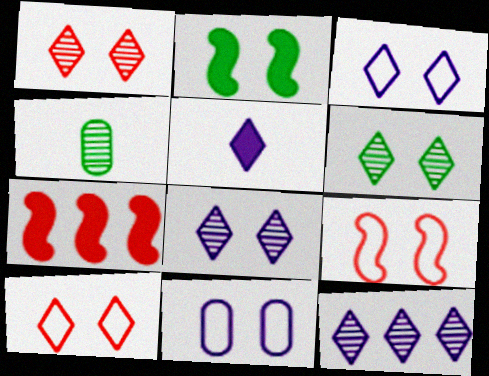[[1, 2, 11], 
[1, 6, 8], 
[3, 4, 7], 
[3, 5, 12]]